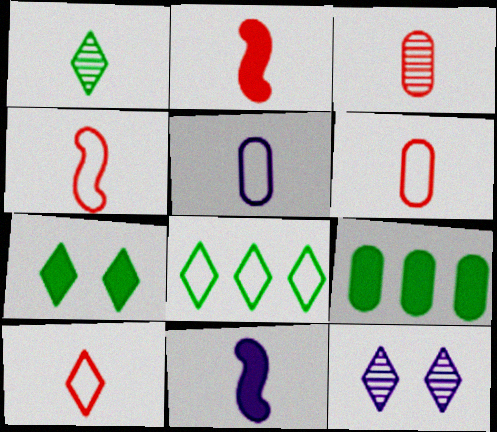[[1, 2, 5], 
[1, 6, 11], 
[1, 7, 8], 
[2, 3, 10], 
[4, 6, 10], 
[4, 9, 12]]